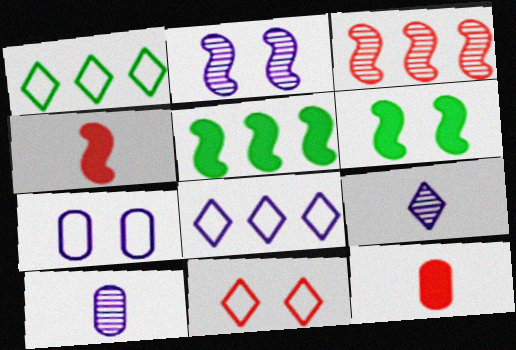[[1, 2, 12], 
[3, 11, 12], 
[5, 10, 11]]